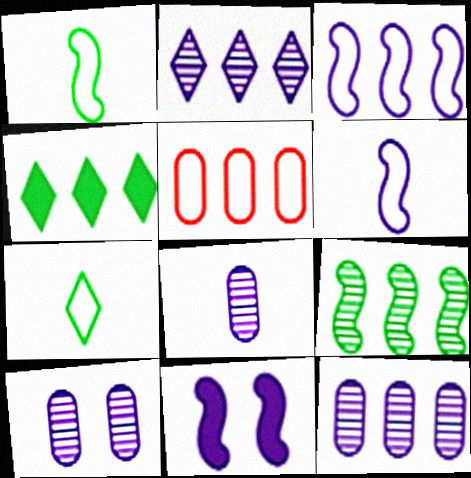[[8, 10, 12]]